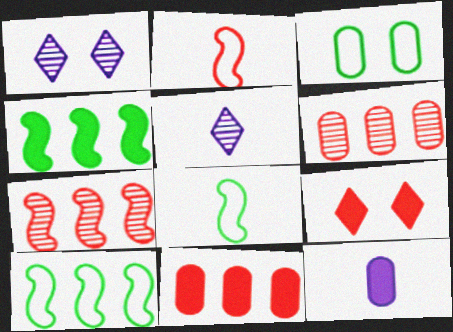[[1, 8, 11], 
[2, 6, 9], 
[3, 6, 12], 
[4, 9, 12]]